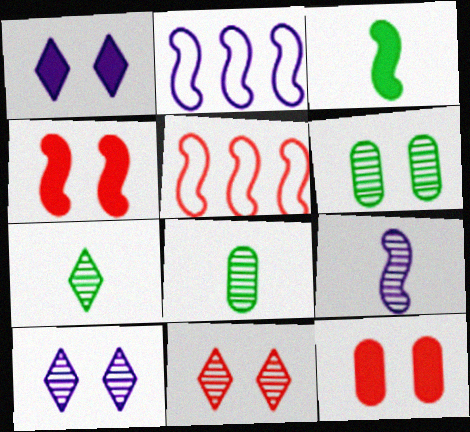[[1, 5, 8], 
[2, 7, 12]]